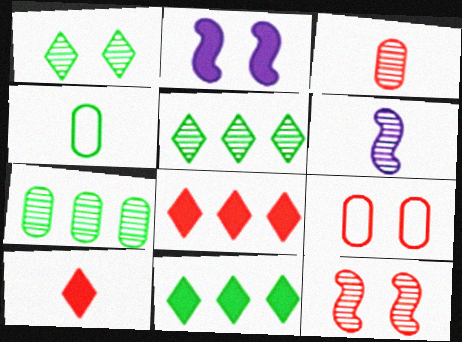[[1, 2, 9], 
[4, 6, 10], 
[6, 9, 11]]